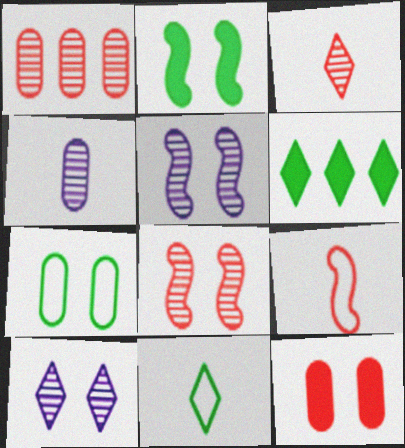[[1, 3, 8]]